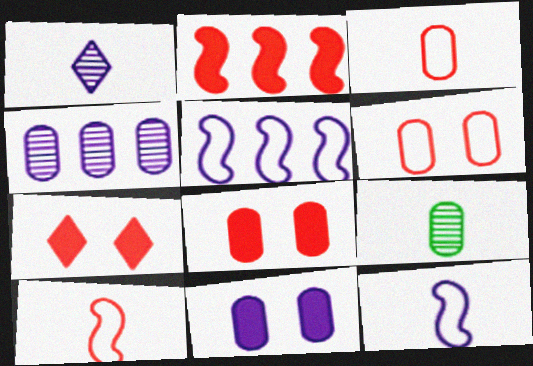[[1, 5, 11], 
[5, 7, 9]]